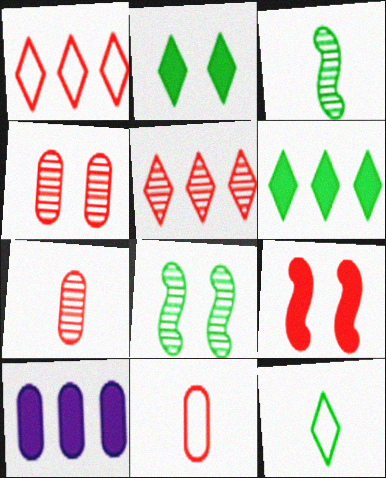[[1, 7, 9], 
[5, 9, 11]]